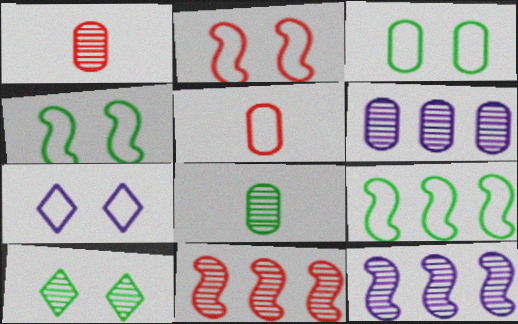[[1, 10, 12], 
[2, 3, 7], 
[5, 7, 9]]